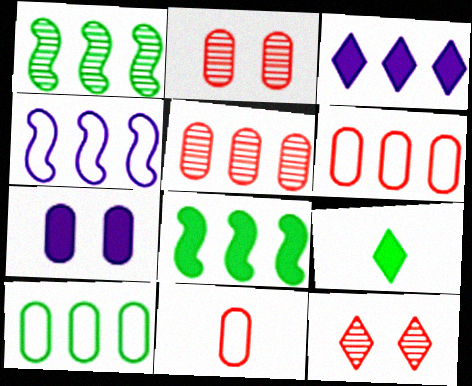[[1, 3, 6], 
[2, 4, 9]]